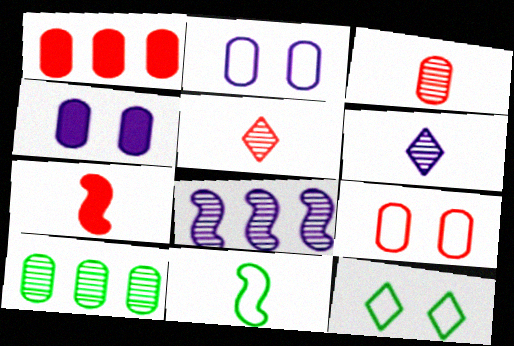[[1, 3, 9]]